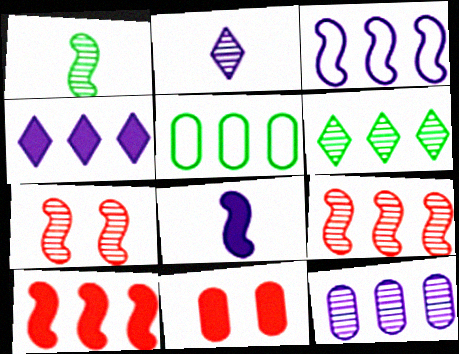[[3, 4, 12], 
[4, 5, 9], 
[6, 9, 12]]